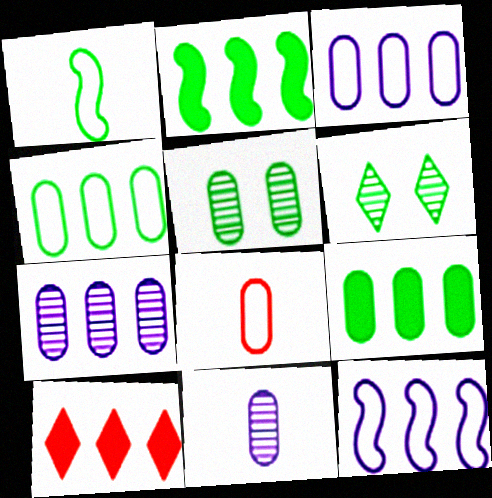[[1, 6, 9]]